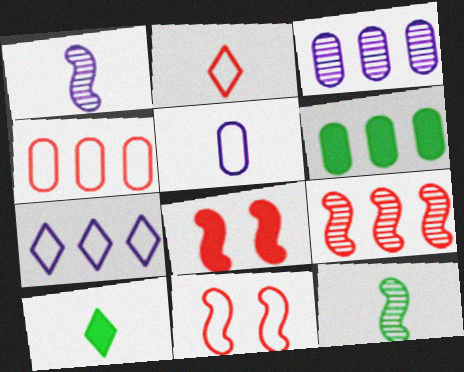[[2, 4, 11], 
[3, 4, 6], 
[3, 10, 11], 
[6, 7, 9]]